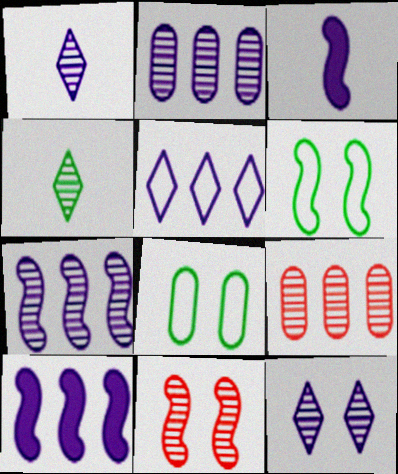[[2, 4, 11], 
[2, 5, 10]]